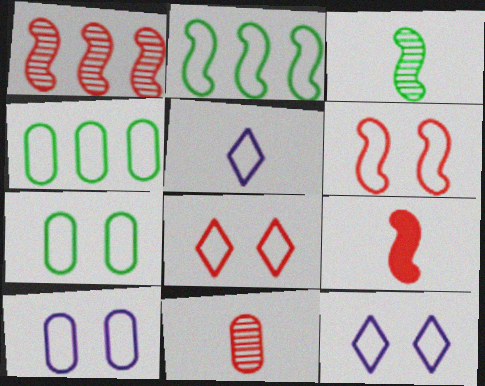[[1, 6, 9], 
[4, 5, 6], 
[6, 7, 12]]